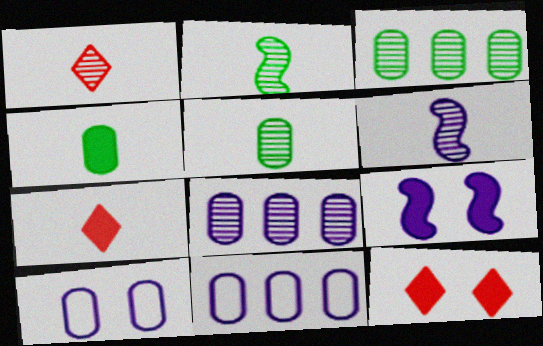[[1, 5, 6], 
[2, 11, 12]]